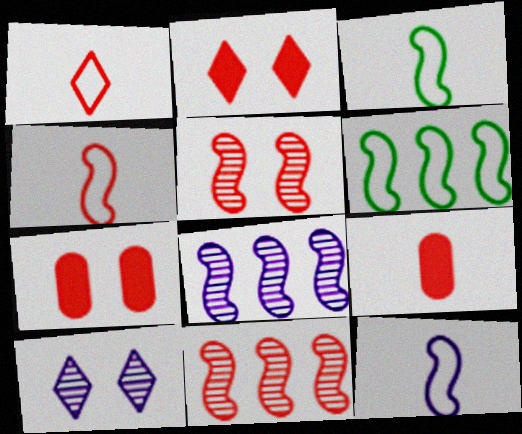[[1, 7, 11], 
[3, 4, 12], 
[6, 9, 10]]